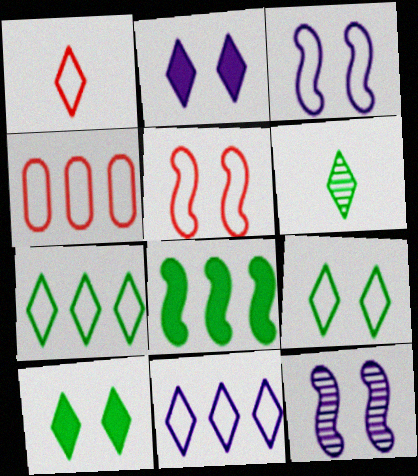[[1, 4, 5], 
[1, 9, 11], 
[6, 7, 10]]